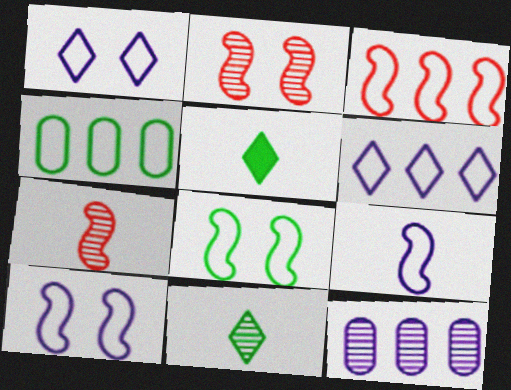[[2, 11, 12], 
[3, 4, 6], 
[3, 8, 9]]